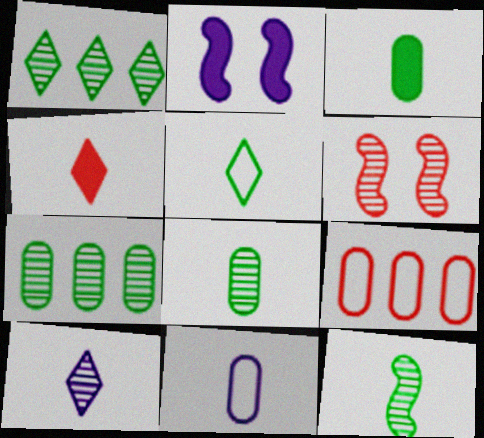[[3, 5, 12], 
[4, 5, 10], 
[4, 6, 9], 
[4, 11, 12], 
[6, 7, 10]]